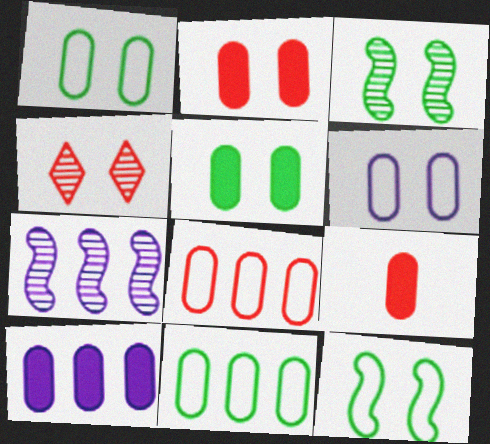[[5, 9, 10]]